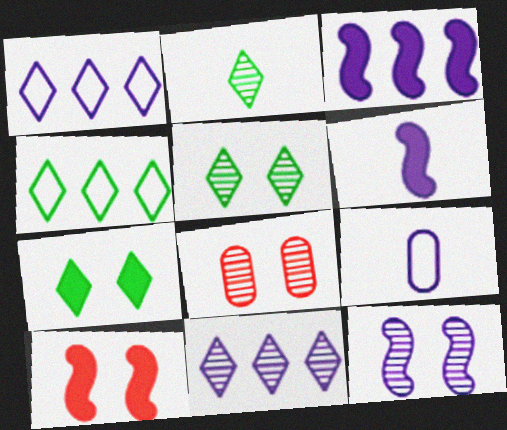[[2, 4, 7], 
[4, 6, 8], 
[5, 8, 12]]